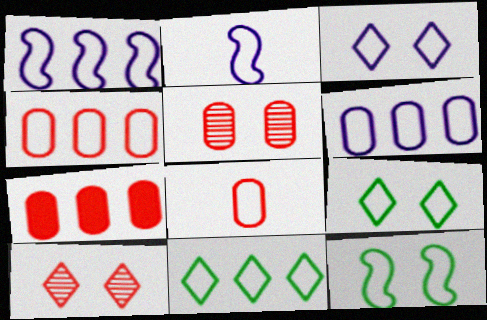[[1, 4, 11], 
[1, 8, 9], 
[2, 3, 6], 
[2, 4, 9], 
[5, 7, 8]]